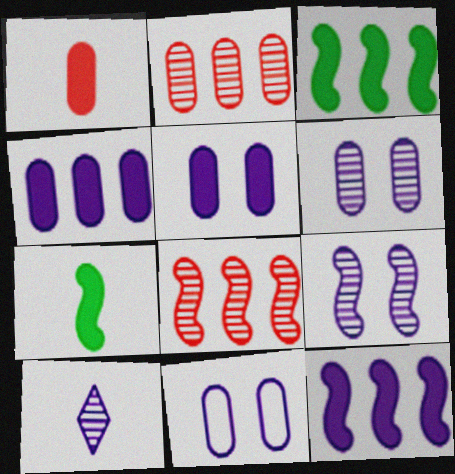[[5, 6, 11], 
[10, 11, 12]]